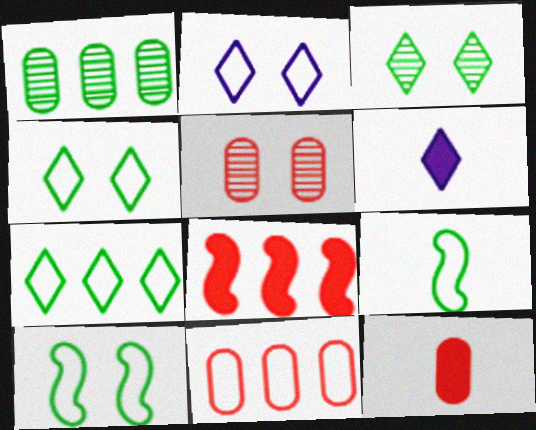[[2, 9, 11], 
[5, 11, 12]]